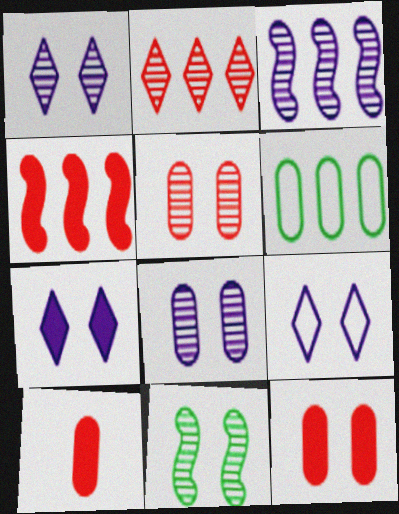[[1, 5, 11], 
[1, 7, 9], 
[6, 8, 10], 
[9, 11, 12]]